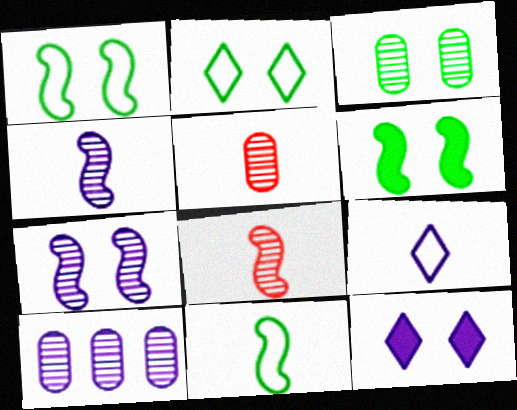[[2, 3, 6], 
[3, 5, 10]]